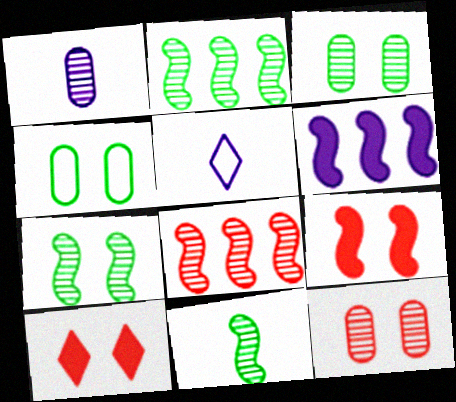[[2, 7, 11]]